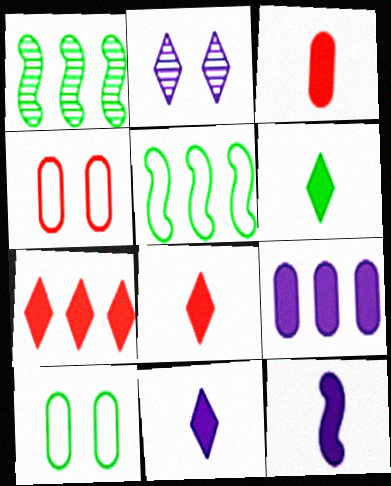[[1, 4, 11], 
[1, 6, 10], 
[2, 3, 5], 
[3, 6, 12], 
[6, 8, 11]]